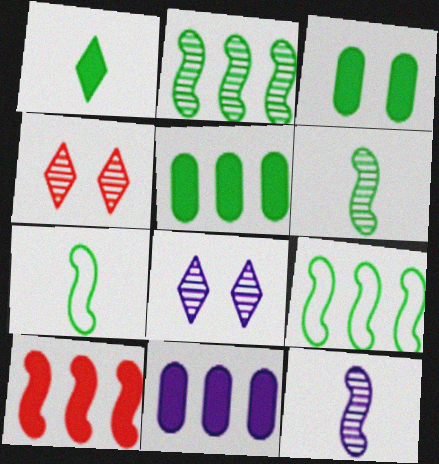[[4, 7, 11]]